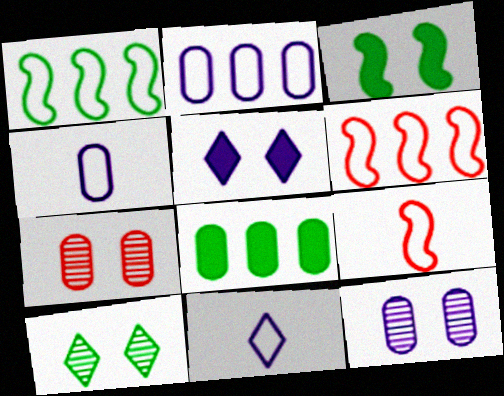[[4, 7, 8]]